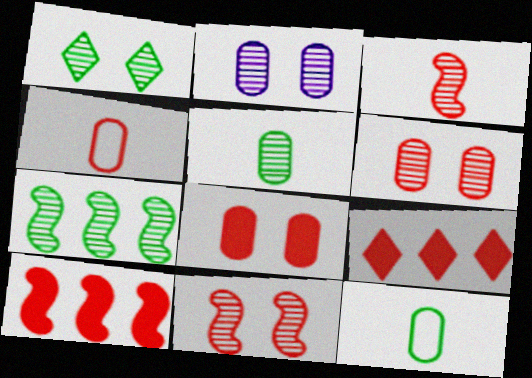[[1, 2, 11], 
[1, 5, 7], 
[4, 9, 11]]